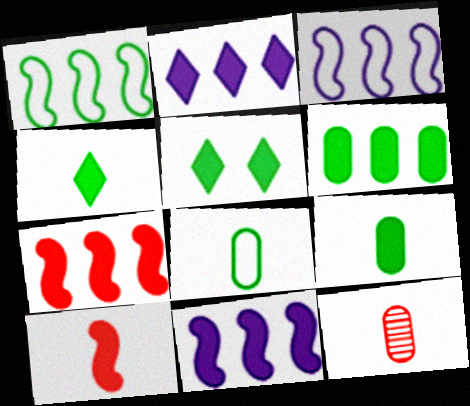[[2, 6, 7], 
[3, 5, 12]]